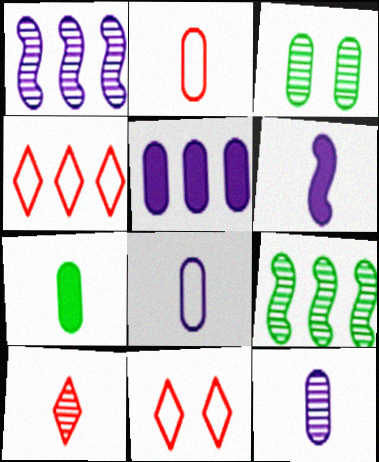[[1, 3, 10], 
[1, 7, 11], 
[2, 3, 5], 
[2, 7, 12], 
[3, 4, 6], 
[4, 5, 9]]